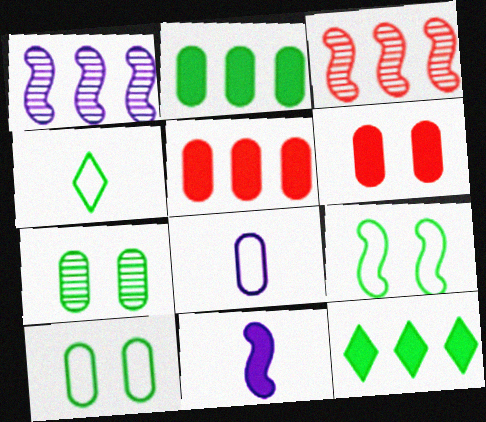[[1, 4, 6], 
[3, 9, 11], 
[5, 7, 8], 
[6, 11, 12]]